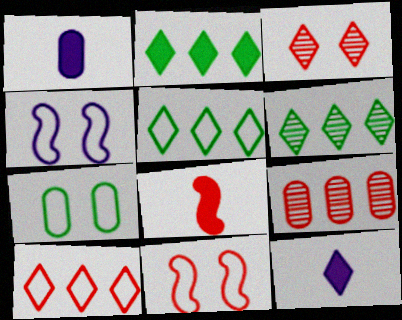[[1, 6, 11], 
[1, 7, 9], 
[2, 5, 6], 
[3, 5, 12]]